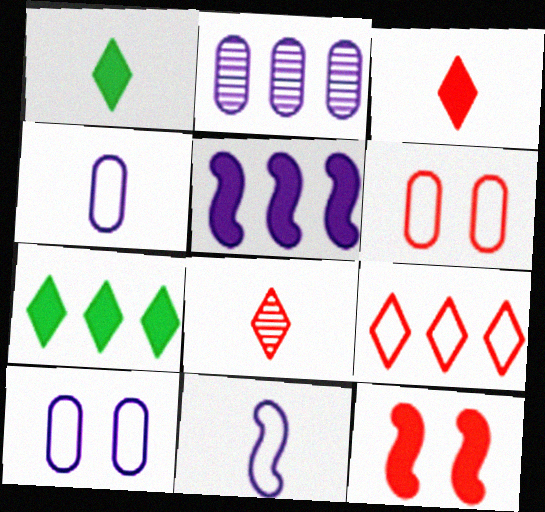[]